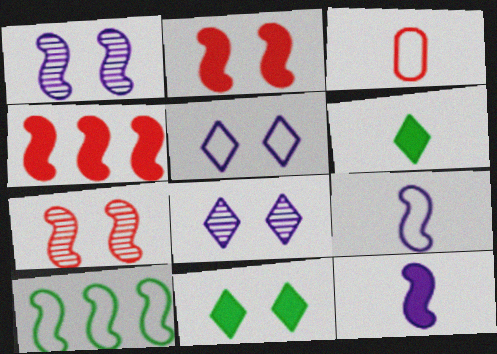[[3, 5, 10], 
[7, 10, 12]]